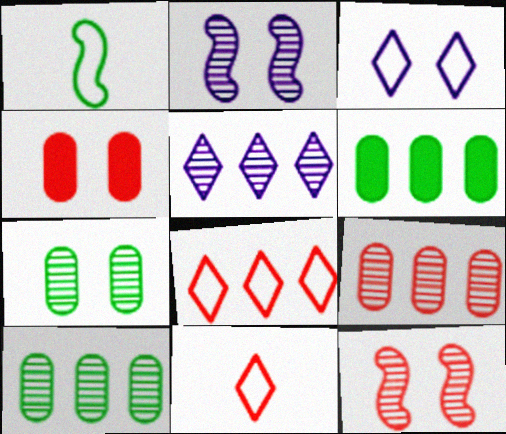[[1, 4, 5], 
[2, 6, 11]]